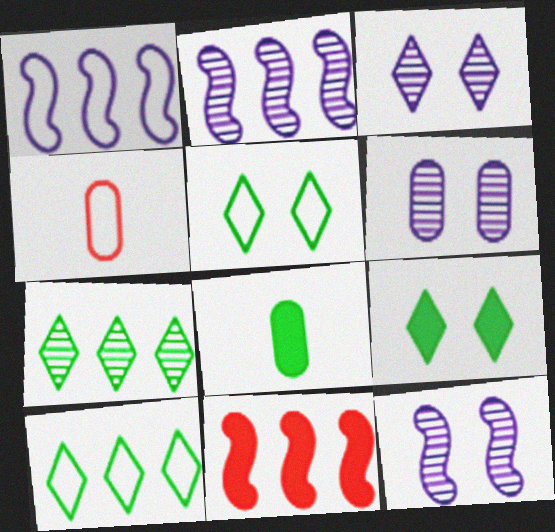[[1, 4, 5], 
[2, 4, 9], 
[3, 6, 12]]